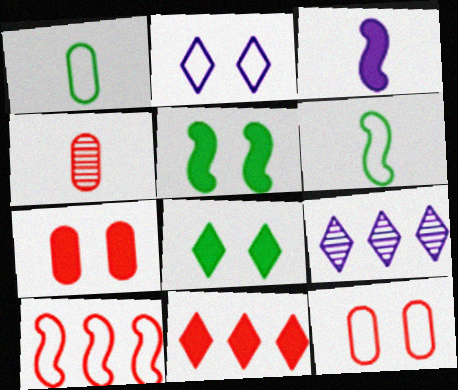[[1, 2, 10], 
[6, 7, 9]]